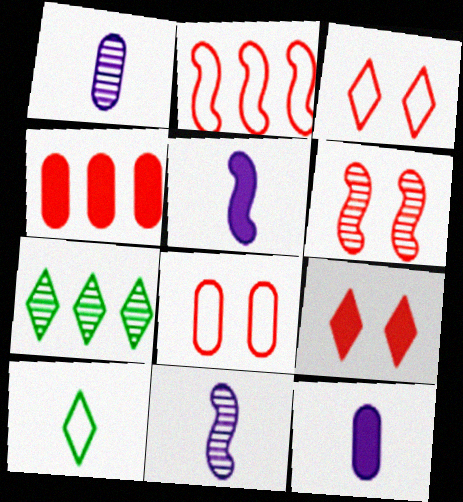[[1, 6, 7], 
[5, 7, 8], 
[6, 8, 9]]